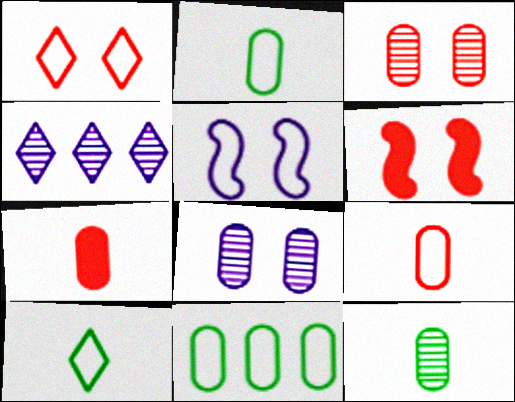[[1, 3, 6], 
[2, 4, 6], 
[7, 8, 11]]